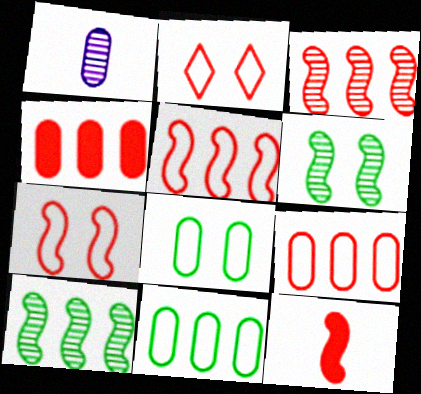[[1, 4, 8], 
[3, 7, 12]]